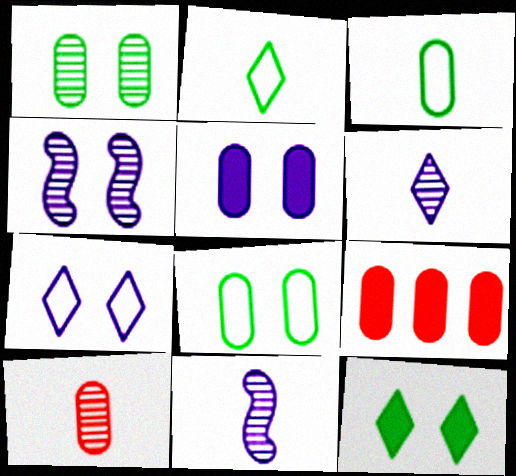[[2, 4, 9], 
[4, 5, 7]]